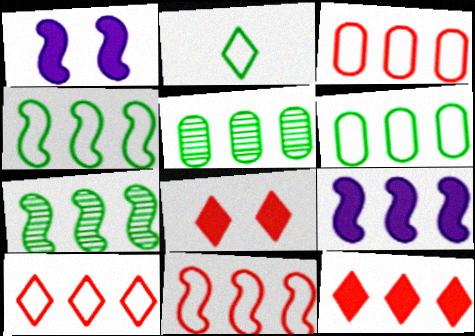[[3, 10, 11], 
[5, 9, 10], 
[7, 9, 11]]